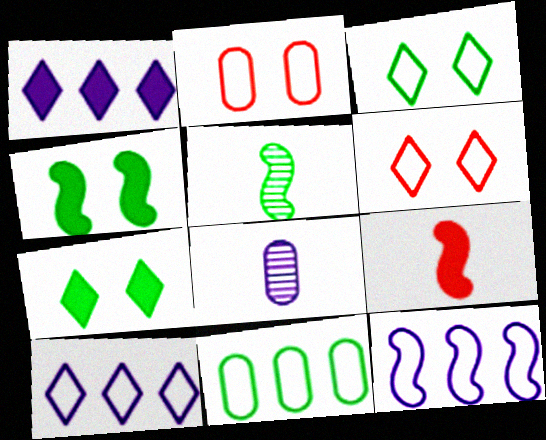[[1, 2, 5], 
[5, 7, 11]]